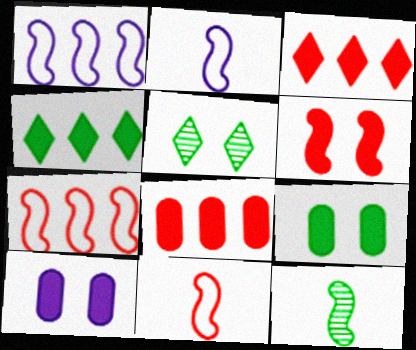[[1, 6, 12], 
[2, 5, 8]]